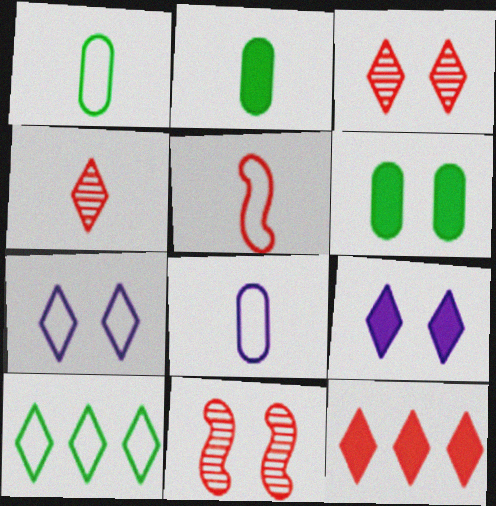[[4, 9, 10], 
[6, 7, 11]]